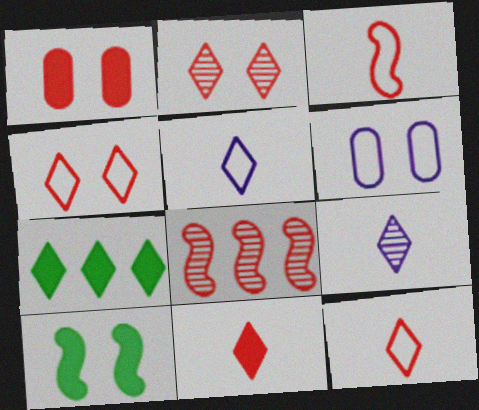[[1, 8, 12], 
[2, 5, 7], 
[2, 6, 10], 
[4, 7, 9]]